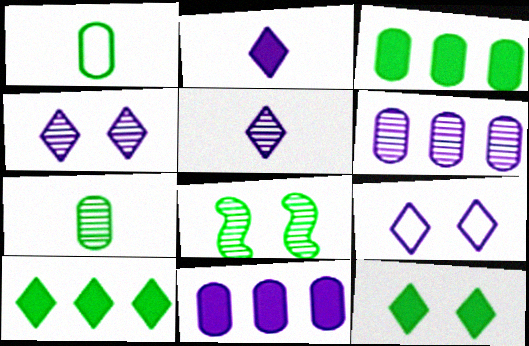[[1, 8, 10]]